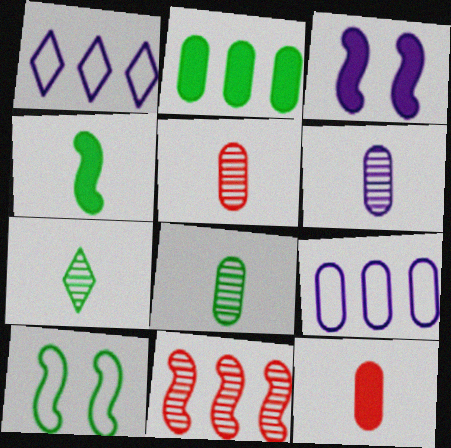[[1, 2, 11], 
[1, 3, 6], 
[2, 7, 10], 
[5, 6, 8]]